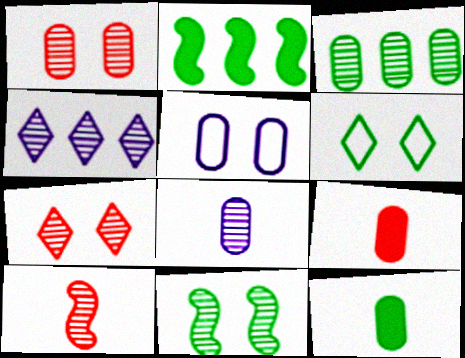[[1, 3, 8], 
[3, 5, 9]]